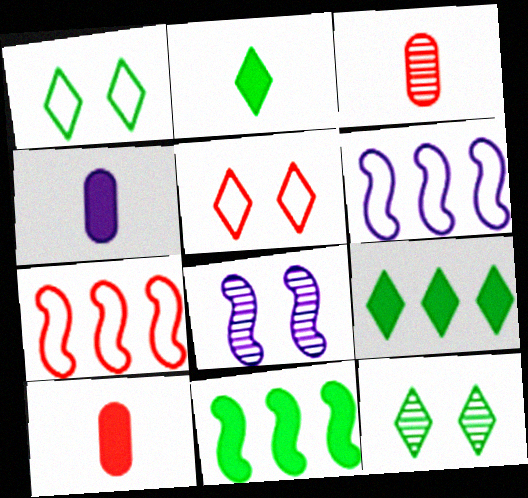[[4, 7, 12], 
[6, 10, 12]]